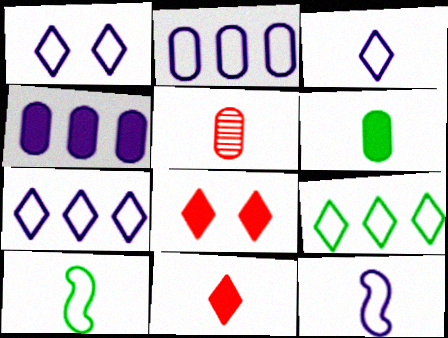[[1, 2, 12], 
[1, 3, 7]]